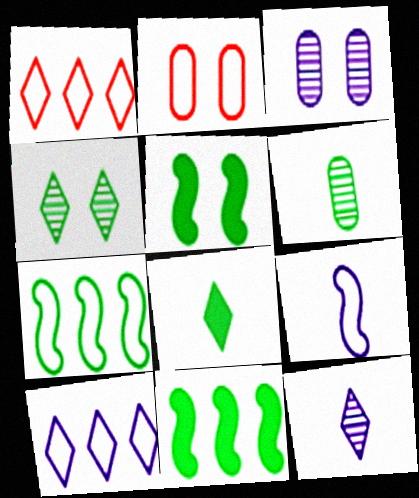[[2, 11, 12]]